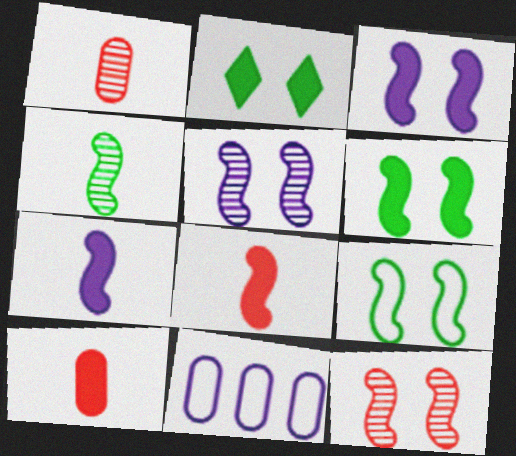[[3, 9, 12]]